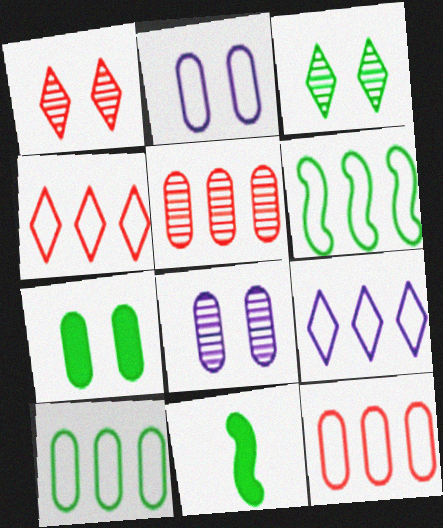[[3, 10, 11], 
[4, 8, 11], 
[6, 9, 12]]